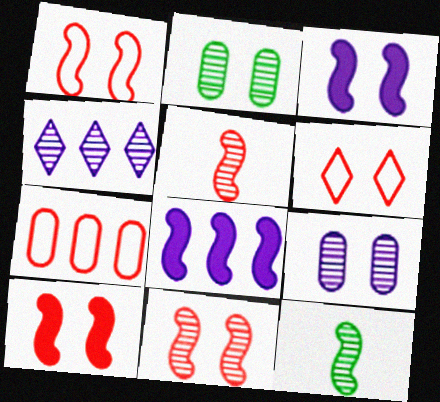[[1, 8, 12], 
[1, 10, 11], 
[2, 3, 6], 
[2, 4, 5]]